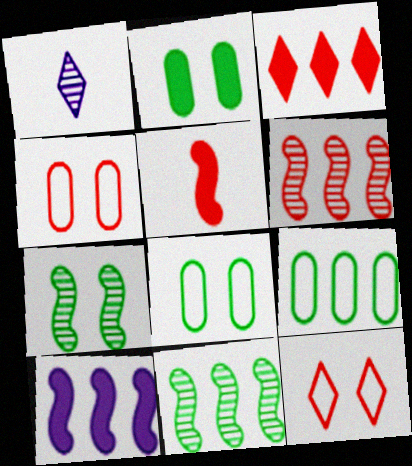[]